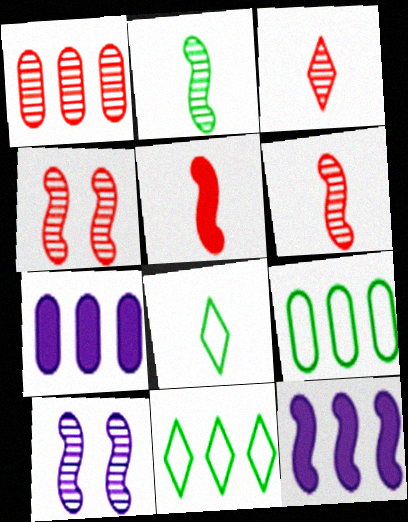[[1, 3, 4], 
[1, 7, 9], 
[1, 11, 12], 
[4, 7, 8]]